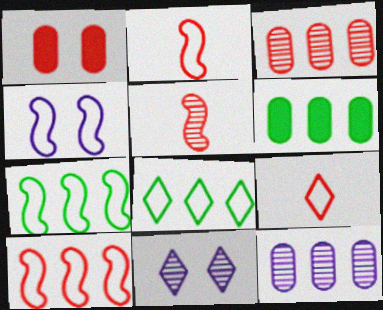[[2, 4, 7], 
[2, 6, 11]]